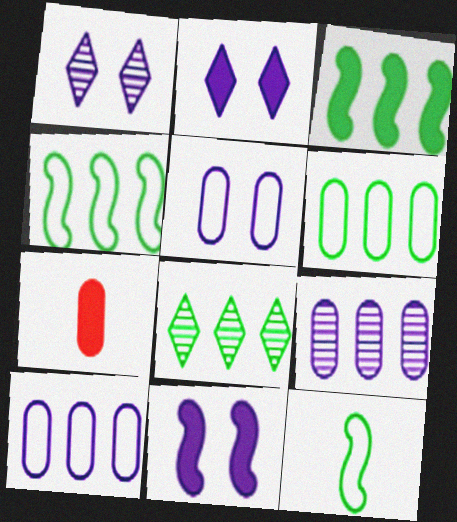[[1, 4, 7], 
[1, 5, 11], 
[2, 3, 7], 
[3, 6, 8]]